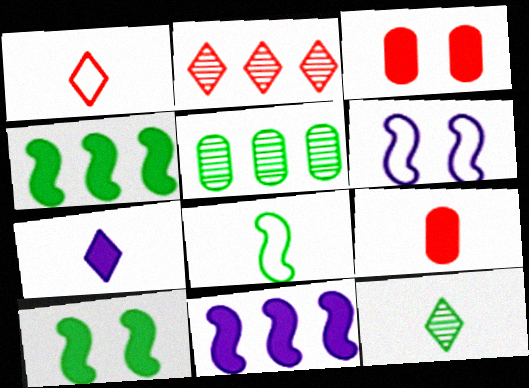[[1, 7, 12], 
[3, 4, 7]]